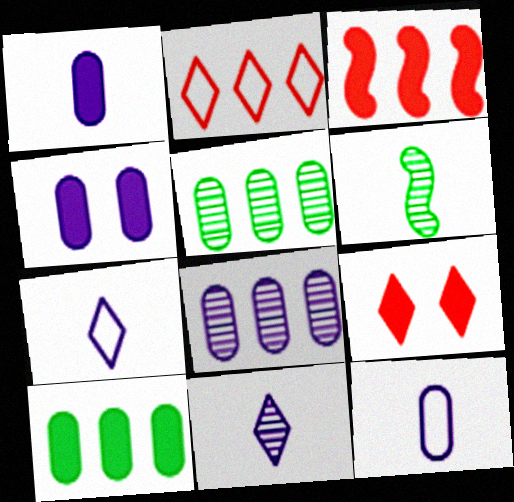[[2, 4, 6], 
[4, 8, 12]]